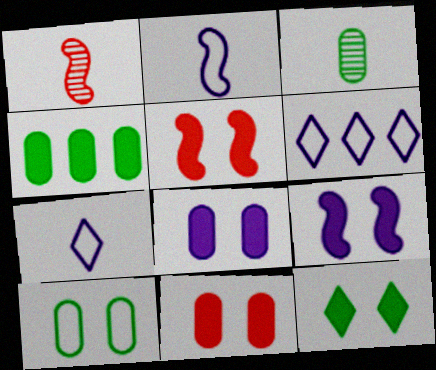[[3, 4, 10], 
[3, 5, 6], 
[5, 8, 12], 
[9, 11, 12]]